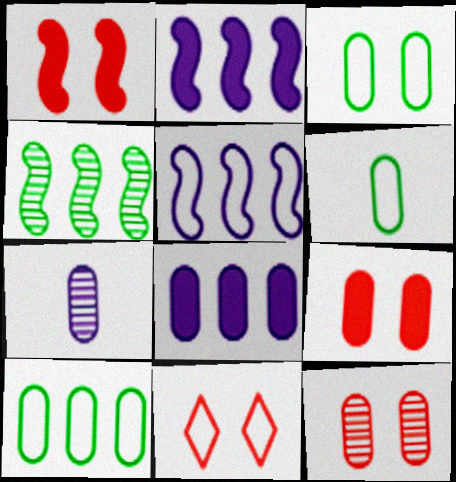[[1, 11, 12], 
[3, 6, 10], 
[5, 6, 11], 
[6, 8, 12], 
[7, 9, 10]]